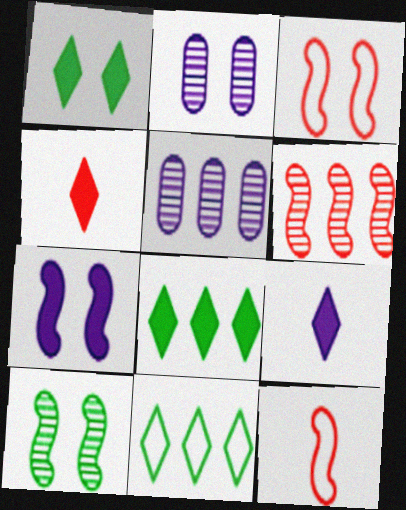[[1, 2, 3], 
[1, 5, 12], 
[2, 8, 12], 
[3, 7, 10]]